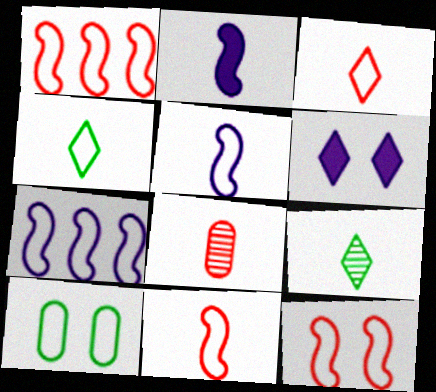[[1, 11, 12], 
[2, 4, 8], 
[3, 7, 10]]